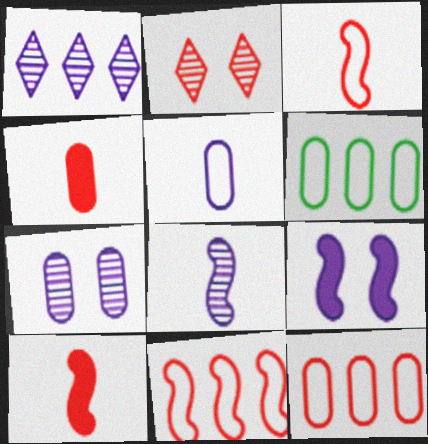[[1, 5, 9], 
[1, 7, 8], 
[2, 4, 11], 
[2, 10, 12], 
[4, 6, 7]]